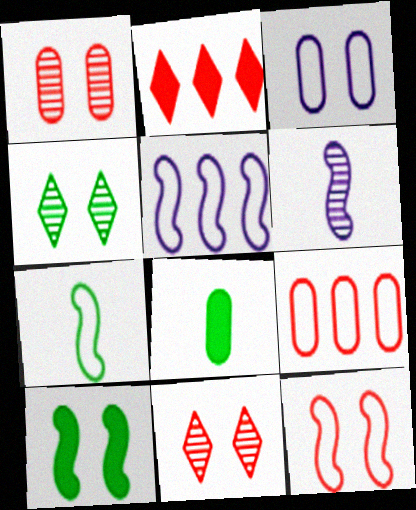[[3, 10, 11], 
[5, 7, 12], 
[5, 8, 11]]